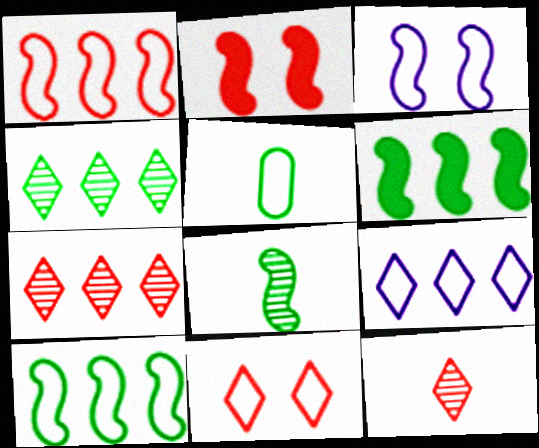[]